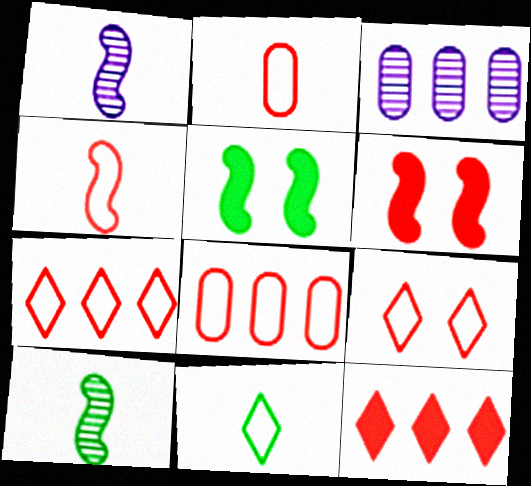[[3, 6, 11], 
[4, 8, 9]]